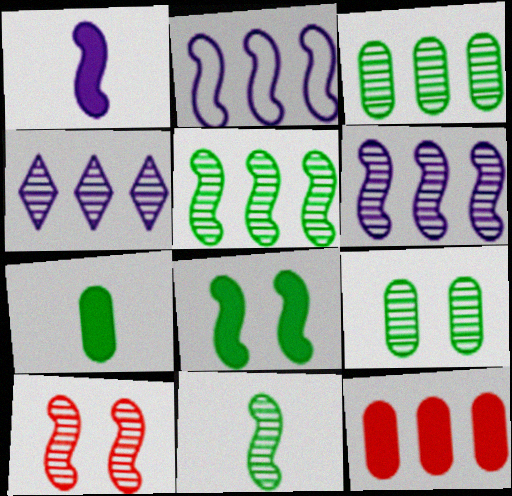[[6, 10, 11]]